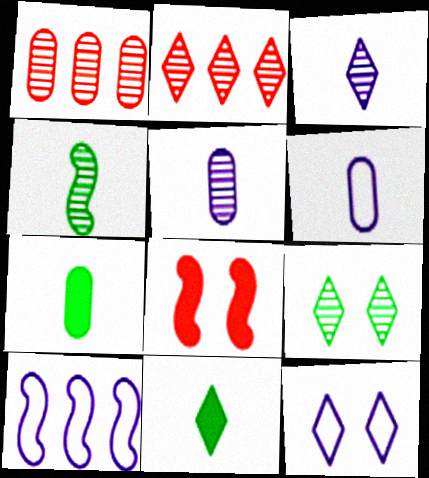[[2, 3, 9], 
[2, 11, 12], 
[4, 8, 10], 
[6, 10, 12]]